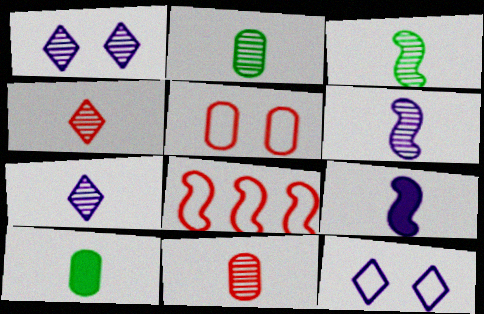[[1, 8, 10], 
[2, 4, 6], 
[3, 7, 11]]